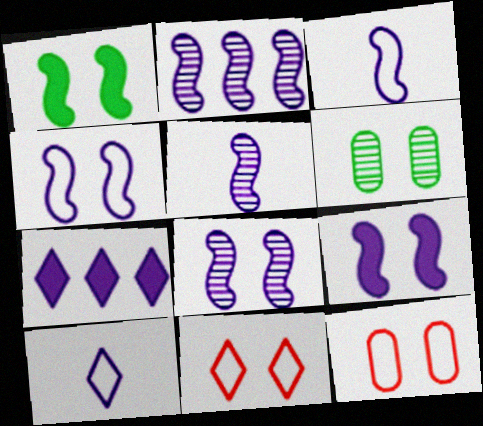[[2, 3, 9], 
[2, 5, 8], 
[4, 8, 9], 
[6, 9, 11]]